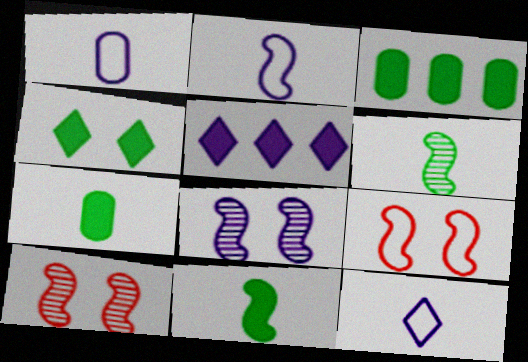[[1, 2, 12], 
[1, 5, 8], 
[3, 4, 11], 
[3, 10, 12]]